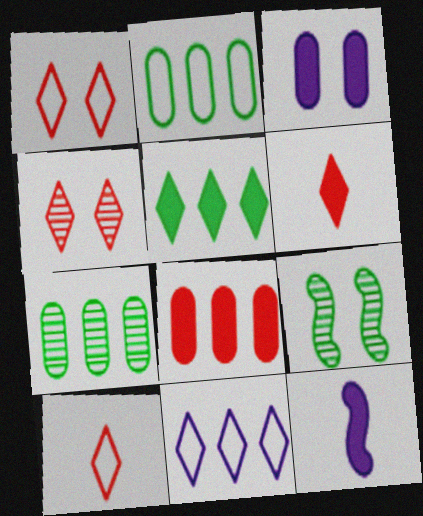[[1, 3, 9], 
[1, 7, 12], 
[2, 4, 12]]